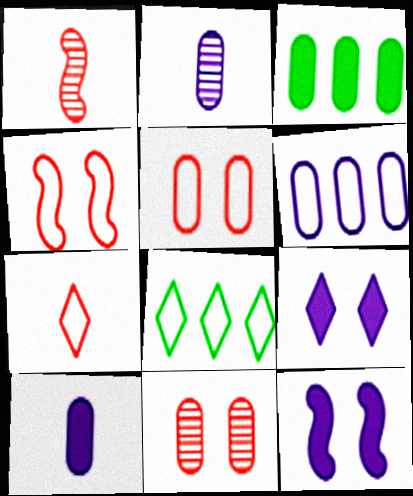[[2, 3, 5]]